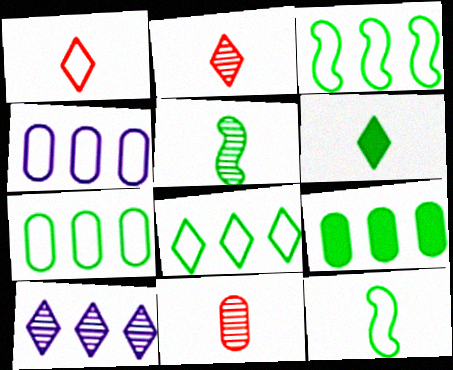[[3, 7, 8]]